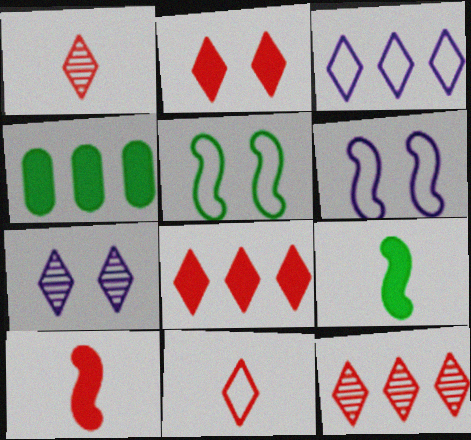[[1, 4, 6], 
[2, 11, 12]]